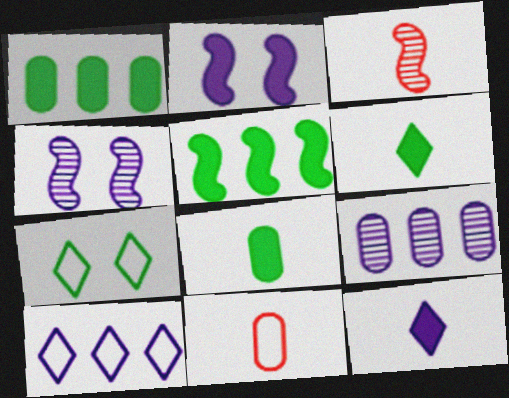[]